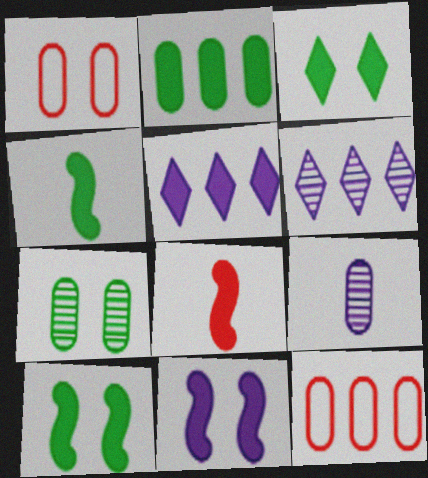[[1, 2, 9], 
[1, 4, 6], 
[2, 3, 4]]